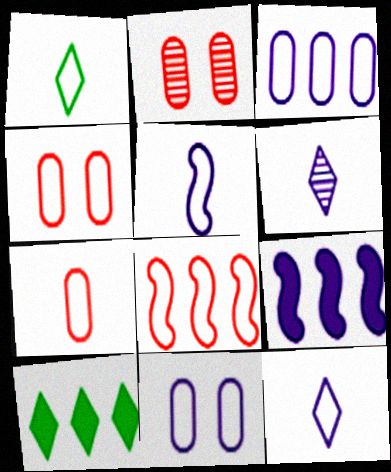[[1, 2, 9], 
[1, 5, 7], 
[1, 8, 11], 
[2, 5, 10], 
[6, 9, 11]]